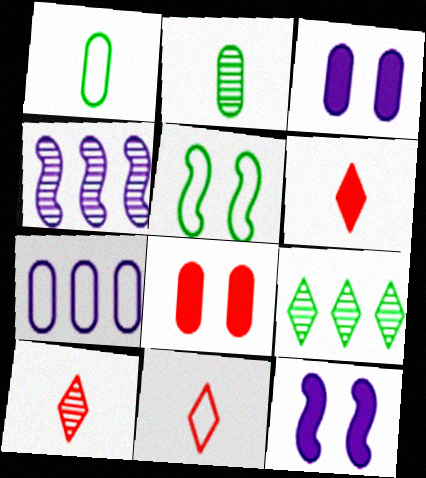[[2, 7, 8], 
[5, 7, 11], 
[6, 10, 11]]